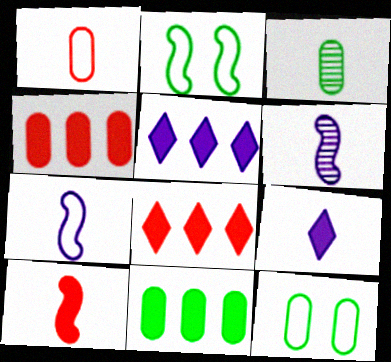[[3, 11, 12], 
[6, 8, 12]]